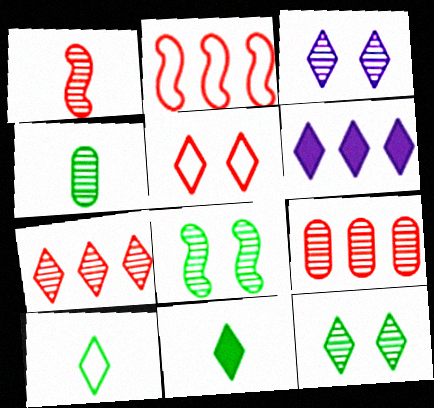[]